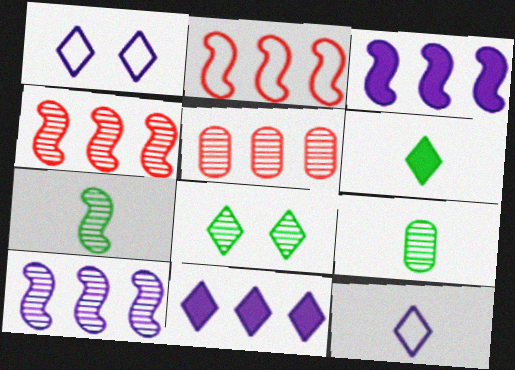[]